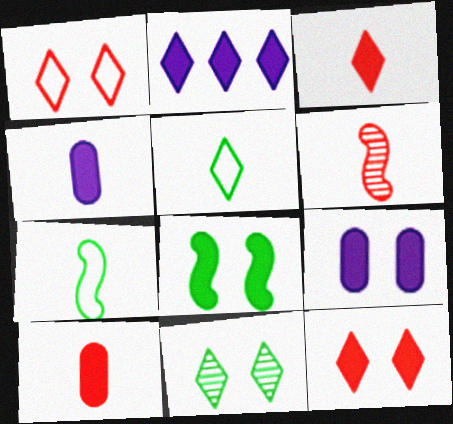[[2, 8, 10], 
[4, 5, 6], 
[8, 9, 12]]